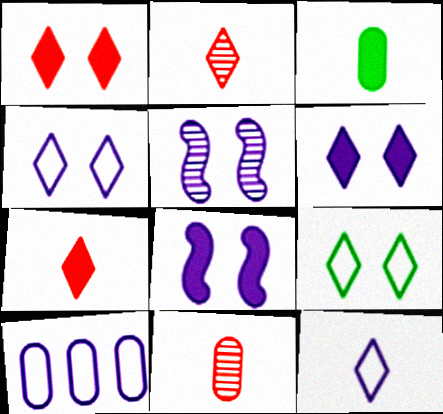[]